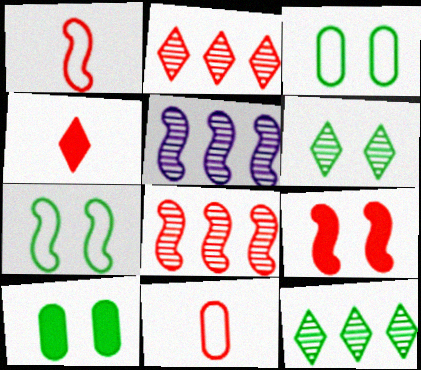[[1, 8, 9], 
[2, 9, 11], 
[3, 4, 5], 
[6, 7, 10]]